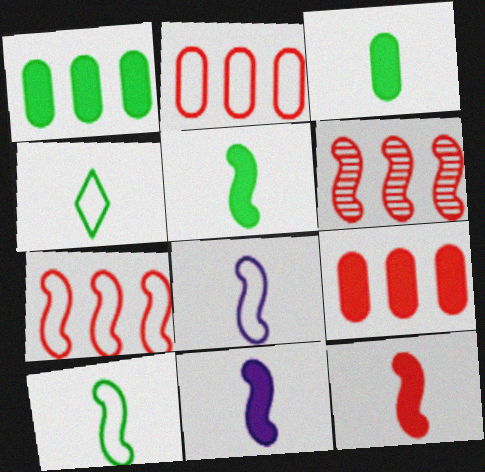[[5, 11, 12]]